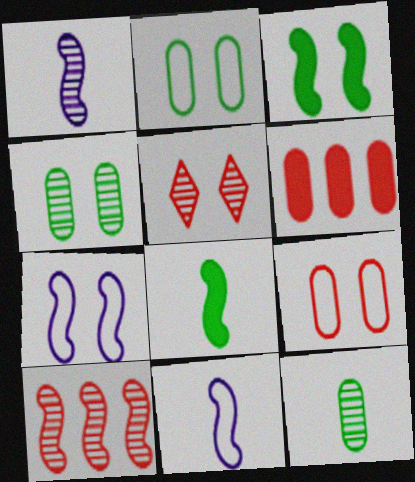[[3, 10, 11], 
[7, 8, 10]]